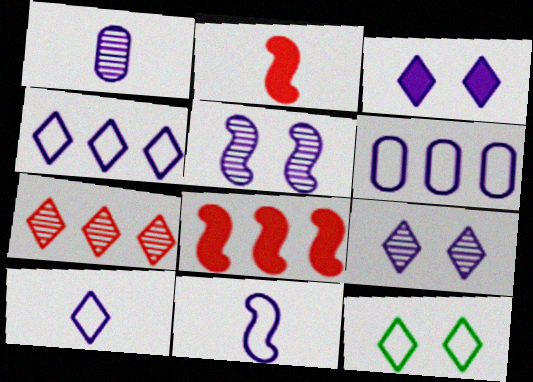[[1, 8, 12]]